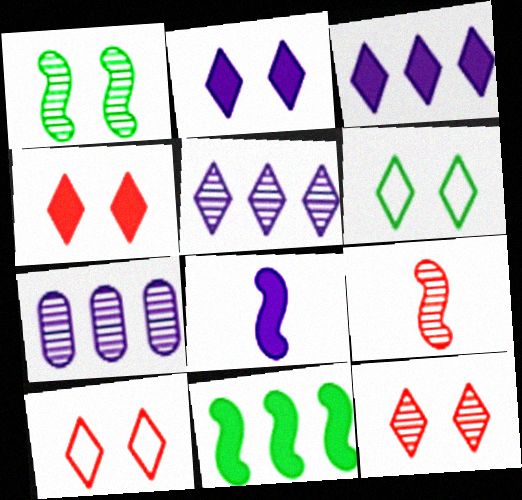[[2, 6, 12], 
[4, 10, 12]]